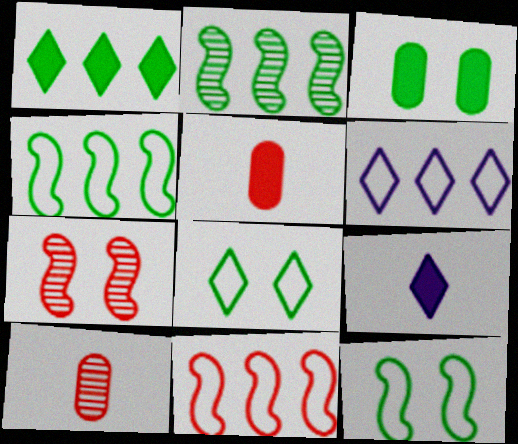[]